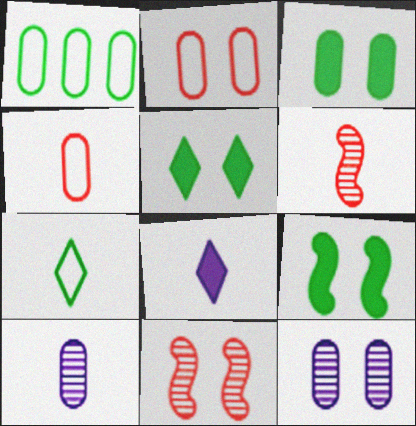[[1, 8, 11], 
[2, 3, 12], 
[3, 5, 9]]